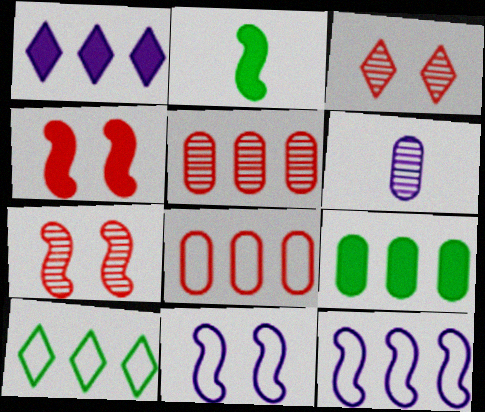[[1, 6, 11], 
[2, 7, 12], 
[4, 6, 10], 
[8, 10, 12]]